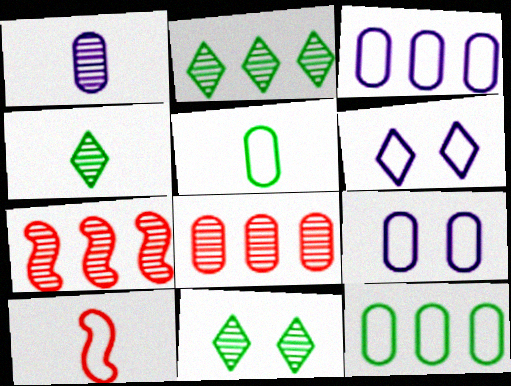[[1, 7, 11], 
[2, 4, 11], 
[6, 10, 12]]